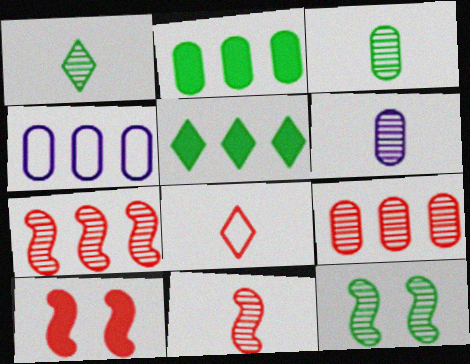[[1, 4, 10], 
[1, 6, 11], 
[2, 4, 9], 
[4, 5, 7], 
[8, 9, 10]]